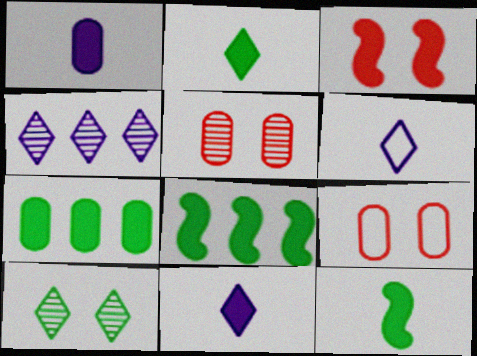[[3, 7, 11], 
[4, 9, 12], 
[5, 6, 8]]